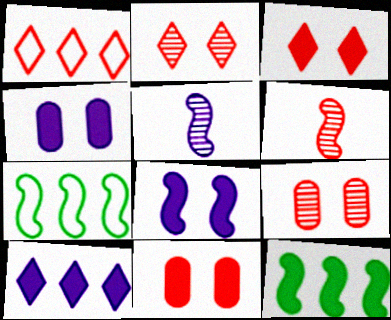[[1, 6, 11], 
[6, 7, 8]]